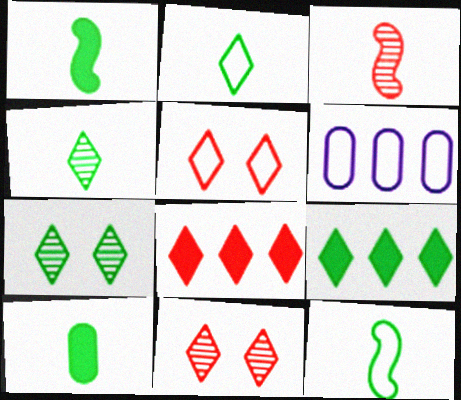[[1, 6, 11], 
[2, 7, 9], 
[4, 10, 12], 
[5, 6, 12]]